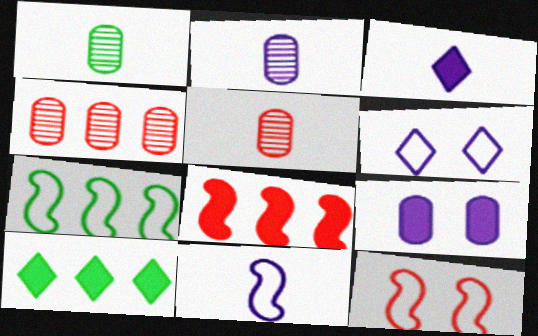[[1, 2, 5], 
[1, 6, 8], 
[2, 3, 11], 
[2, 10, 12], 
[7, 11, 12]]